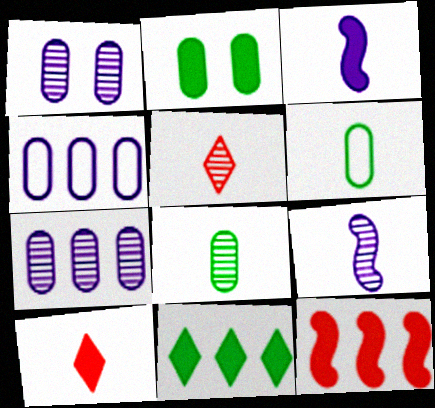[[3, 5, 6], 
[5, 8, 9], 
[6, 9, 10]]